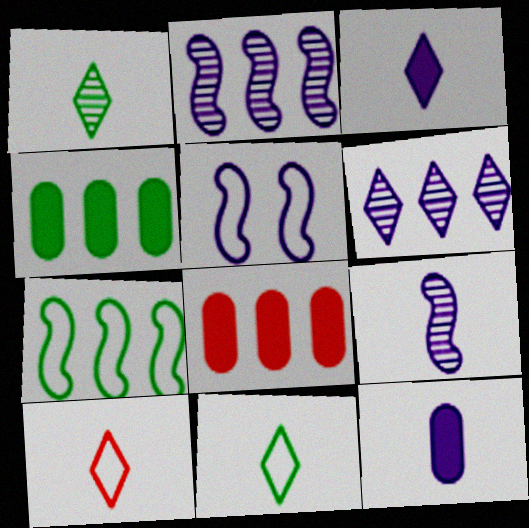[[1, 3, 10], 
[1, 5, 8], 
[5, 6, 12], 
[6, 7, 8]]